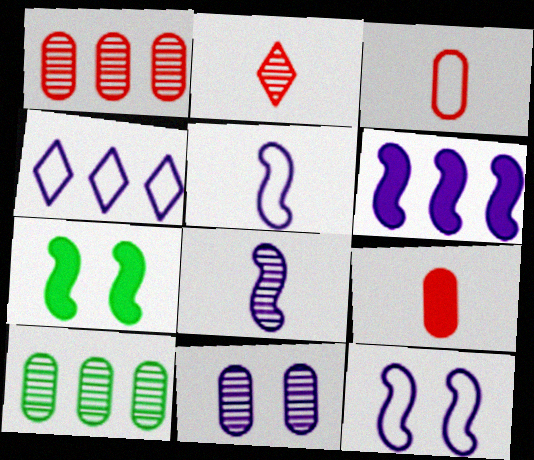[[6, 8, 12]]